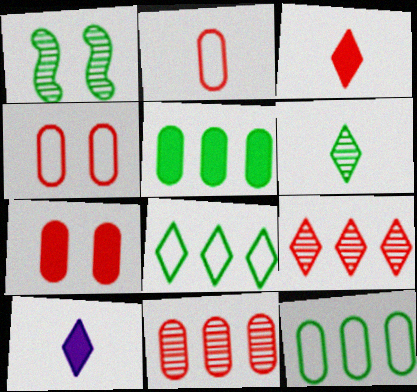[[2, 7, 11]]